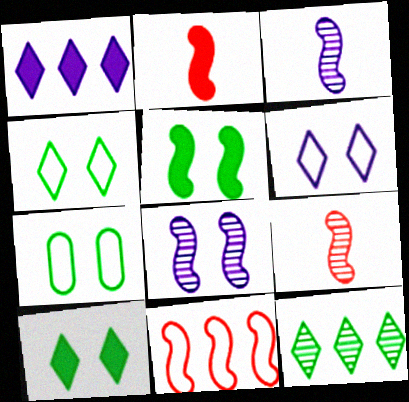[[1, 7, 9], 
[3, 5, 11]]